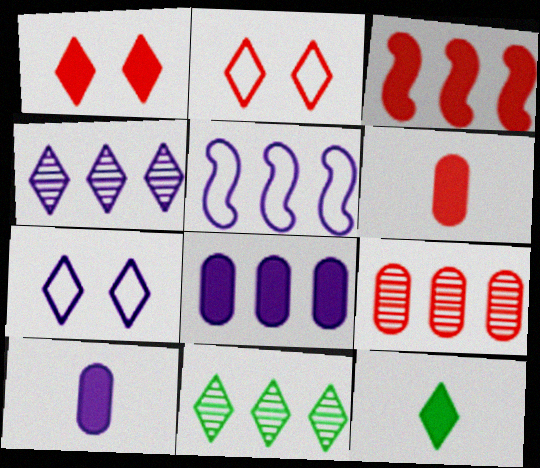[[1, 3, 6], 
[2, 4, 12], 
[4, 5, 8]]